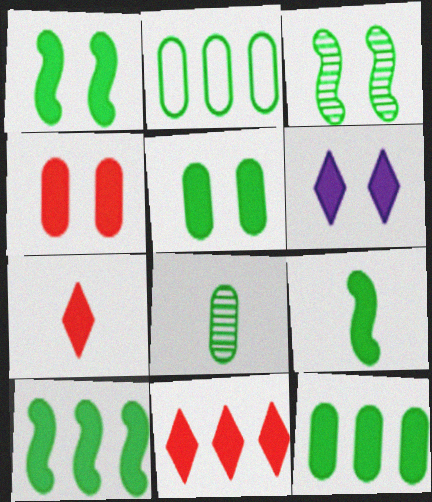[[1, 4, 6], 
[1, 9, 10], 
[2, 5, 8]]